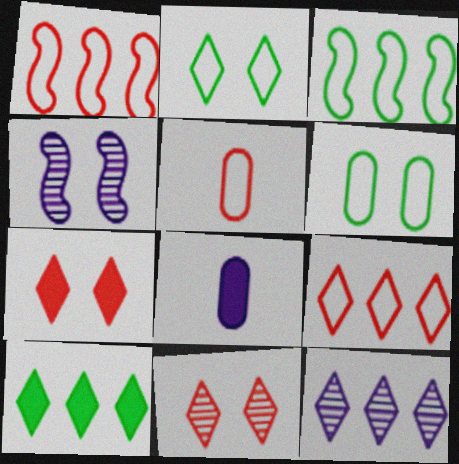[[3, 8, 11], 
[4, 5, 10], 
[4, 6, 7], 
[9, 10, 12]]